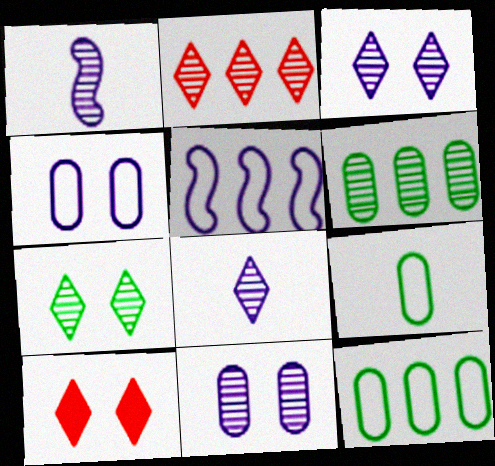[[1, 10, 12], 
[2, 7, 8]]